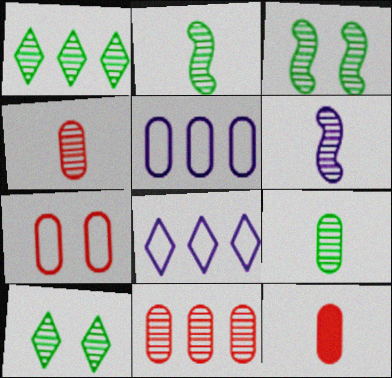[[1, 3, 9], 
[3, 8, 12], 
[6, 10, 11], 
[7, 11, 12]]